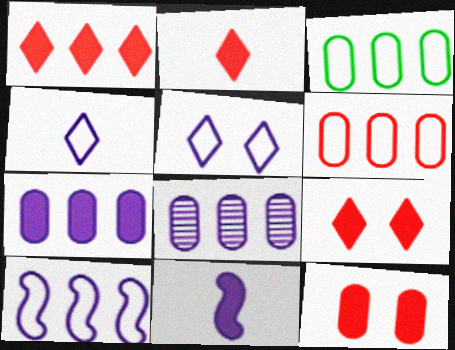[[1, 2, 9], 
[5, 8, 11]]